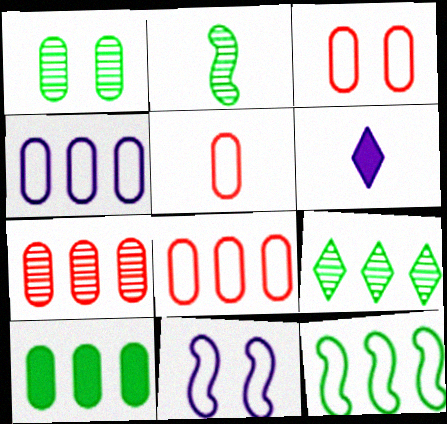[[1, 2, 9], 
[2, 5, 6], 
[3, 5, 8], 
[4, 7, 10], 
[9, 10, 12]]